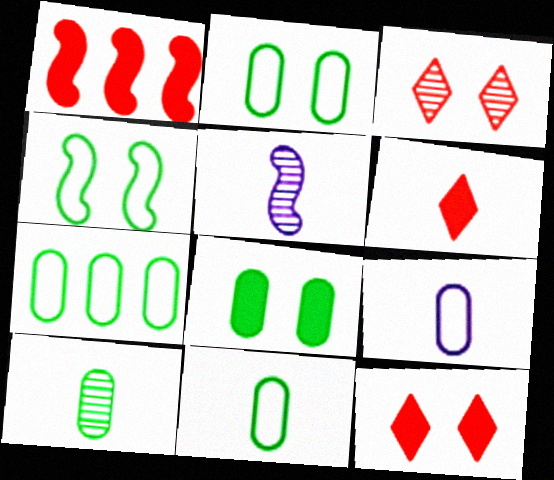[[1, 4, 5], 
[2, 7, 11], 
[5, 6, 11], 
[5, 7, 12], 
[7, 8, 10]]